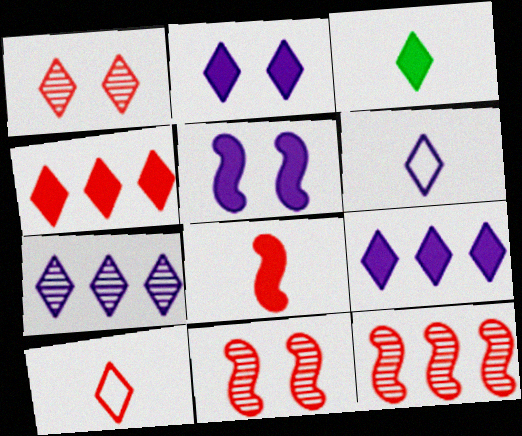[[1, 4, 10], 
[2, 3, 4], 
[2, 6, 7]]